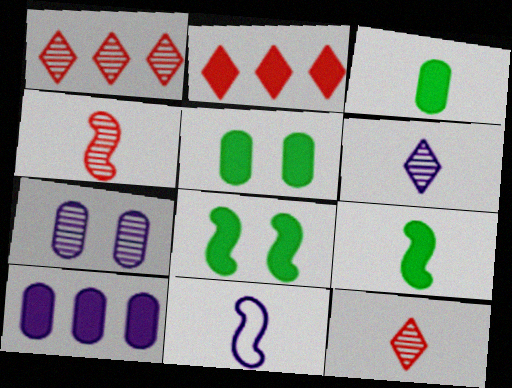[[1, 5, 11], 
[3, 11, 12], 
[4, 9, 11]]